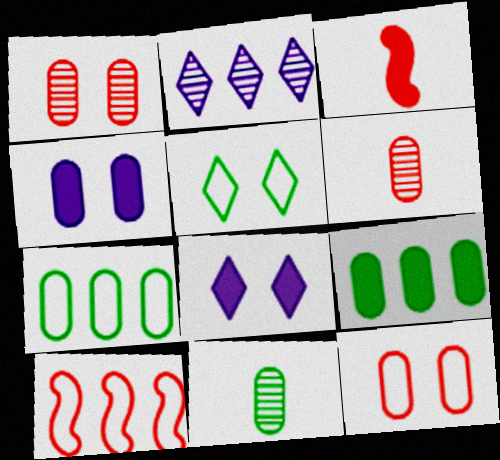[[2, 9, 10], 
[3, 8, 9], 
[4, 6, 7], 
[8, 10, 11]]